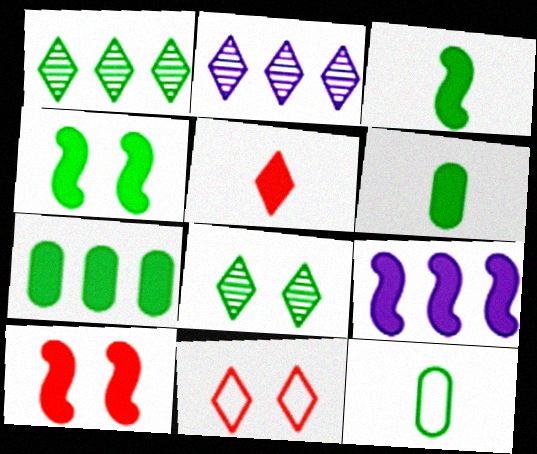[[1, 4, 12], 
[2, 10, 12], 
[3, 9, 10]]